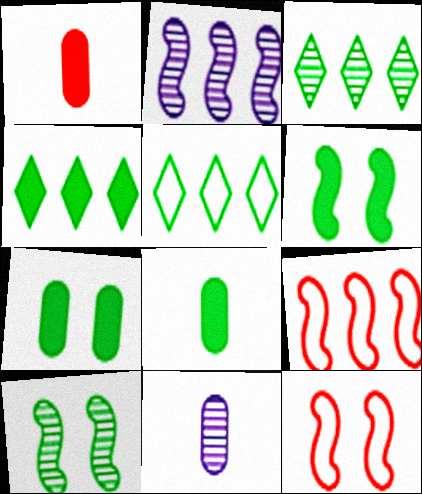[[3, 4, 5], 
[4, 6, 8], 
[4, 11, 12], 
[5, 8, 10]]